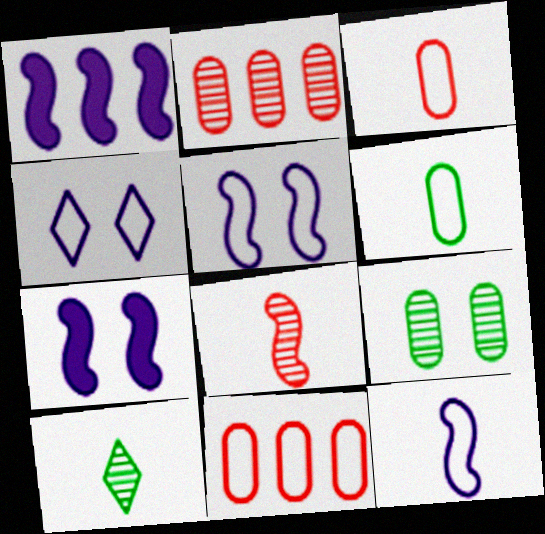[[7, 10, 11]]